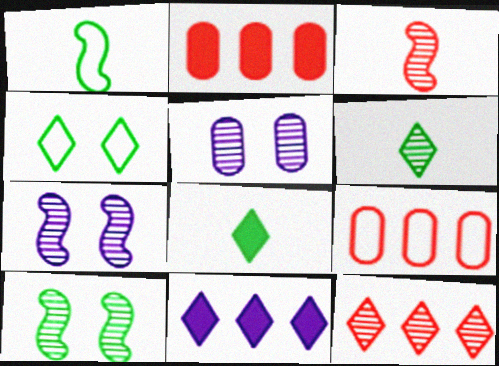[[7, 8, 9]]